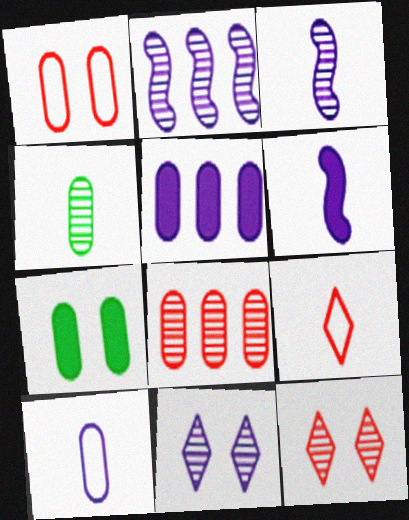[[1, 4, 5], 
[2, 4, 12], 
[2, 7, 9], 
[4, 6, 9], 
[7, 8, 10]]